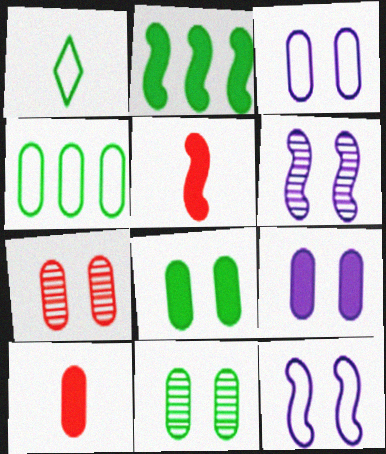[[1, 2, 11], 
[3, 7, 8]]